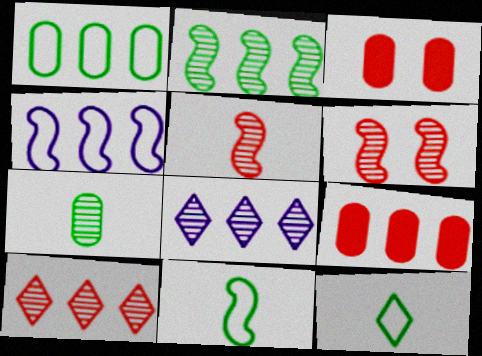[[3, 8, 11], 
[6, 7, 8]]